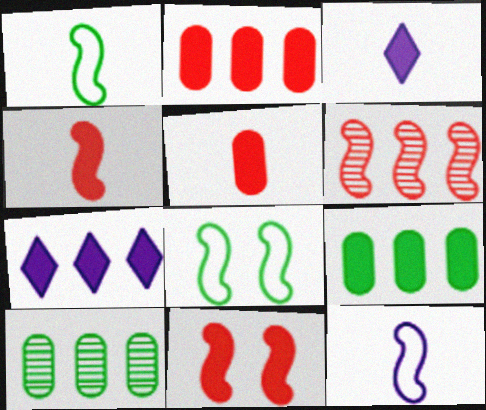[[3, 9, 11]]